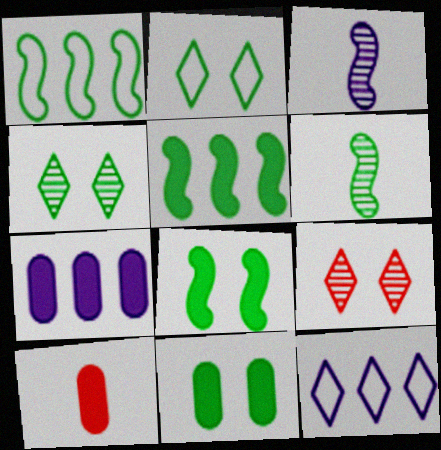[[1, 6, 8], 
[7, 10, 11]]